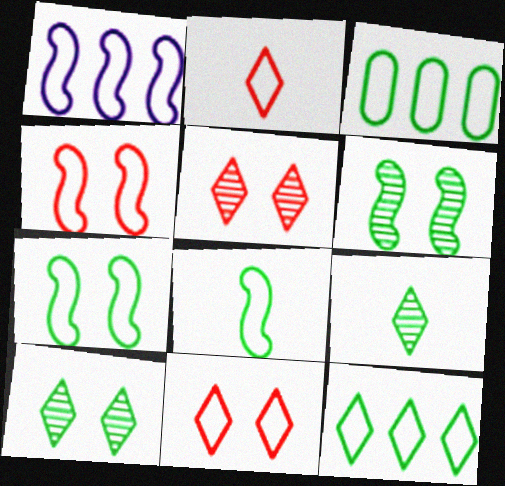[[1, 4, 8]]